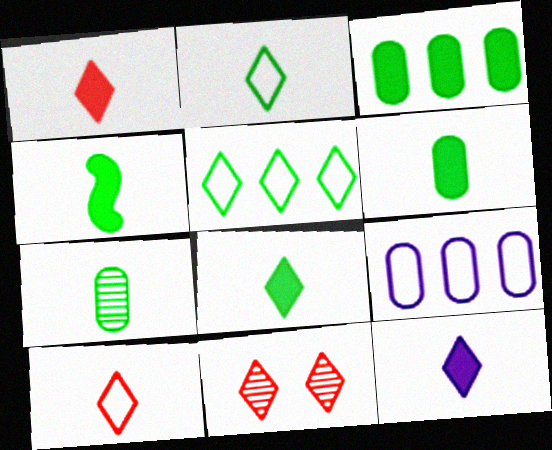[[1, 8, 12], 
[2, 4, 7], 
[4, 6, 8], 
[4, 9, 11], 
[5, 11, 12]]